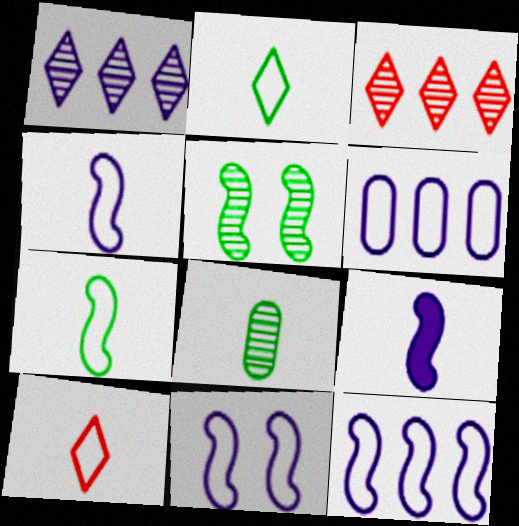[[4, 11, 12], 
[8, 9, 10]]